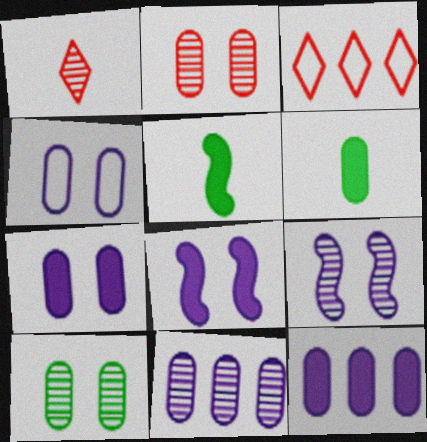[[3, 6, 9]]